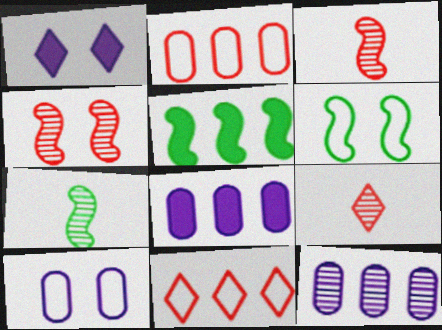[[1, 2, 7], 
[5, 6, 7], 
[5, 9, 10], 
[5, 11, 12], 
[6, 8, 9]]